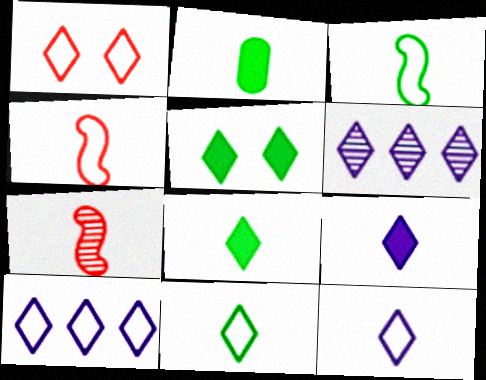[[1, 6, 8], 
[1, 10, 11], 
[2, 7, 12]]